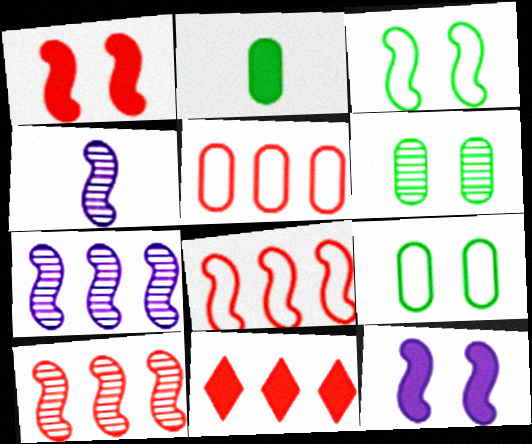[[2, 11, 12], 
[4, 9, 11], 
[5, 10, 11]]